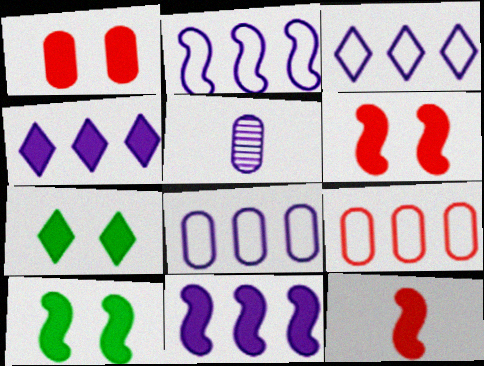[[2, 3, 8], 
[10, 11, 12]]